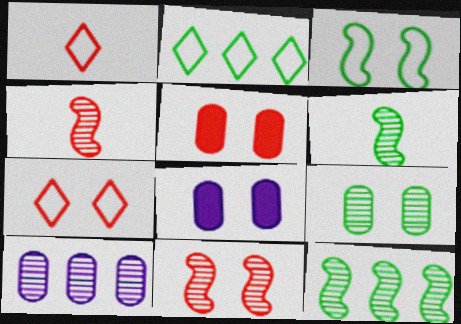[[1, 8, 12], 
[2, 4, 8], 
[5, 7, 11]]